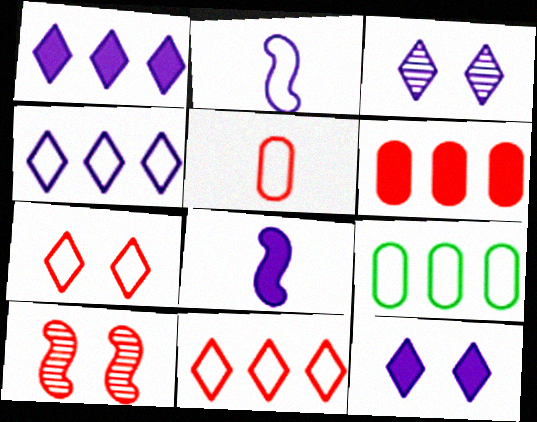[[2, 7, 9]]